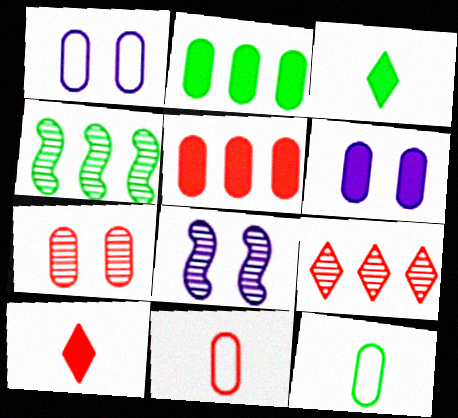[[1, 4, 10], 
[5, 7, 11]]